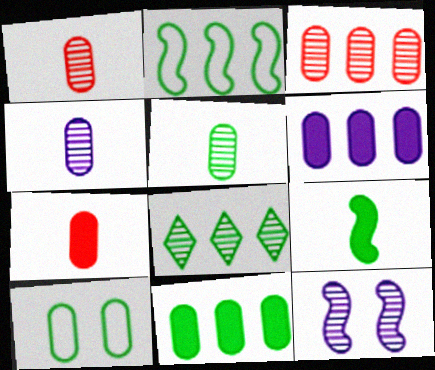[[1, 4, 5], 
[1, 6, 10], 
[1, 8, 12], 
[2, 8, 11], 
[5, 10, 11], 
[8, 9, 10]]